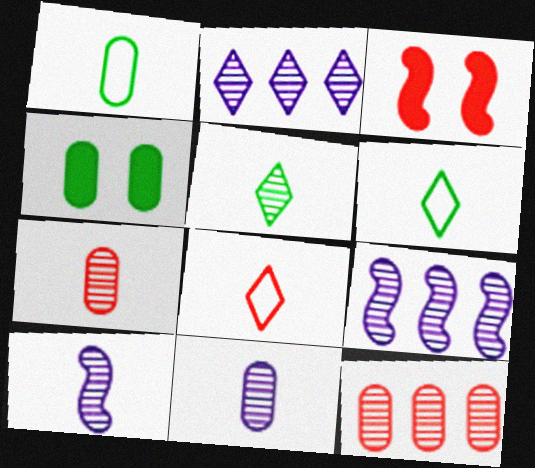[[1, 2, 3], 
[3, 8, 12], 
[4, 8, 9], 
[5, 7, 10]]